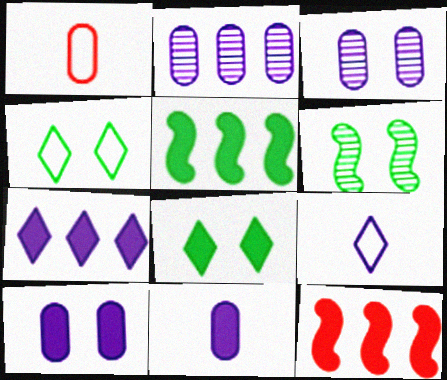[[1, 6, 7], 
[8, 11, 12]]